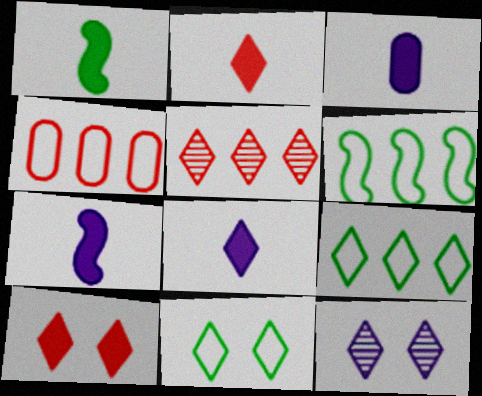[[1, 2, 3], 
[1, 4, 12], 
[2, 9, 12], 
[3, 7, 8], 
[5, 8, 11], 
[10, 11, 12]]